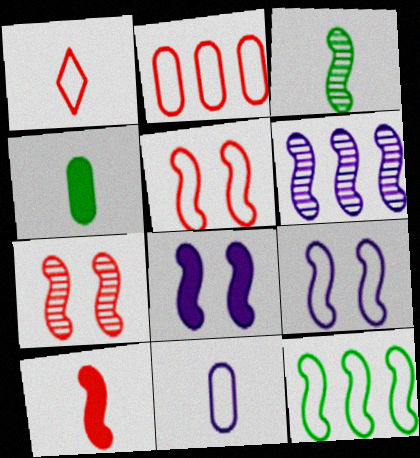[[1, 2, 5], 
[3, 6, 7]]